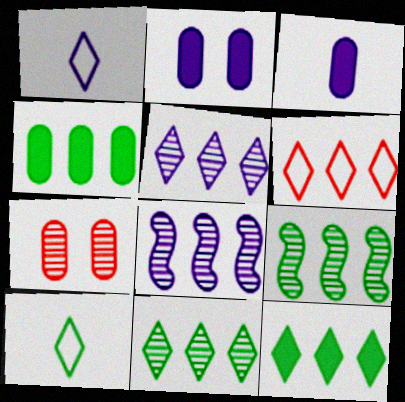[[1, 2, 8], 
[4, 6, 8], 
[5, 6, 12]]